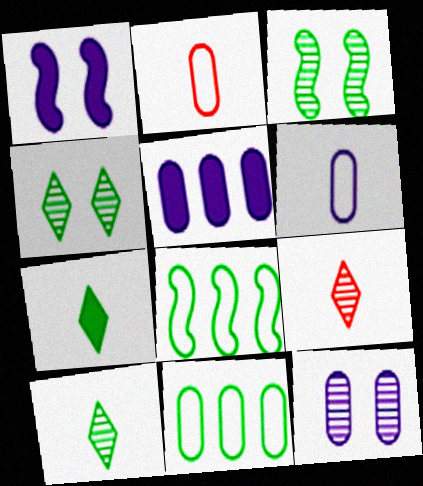[[1, 9, 11], 
[3, 7, 11], 
[5, 6, 12]]